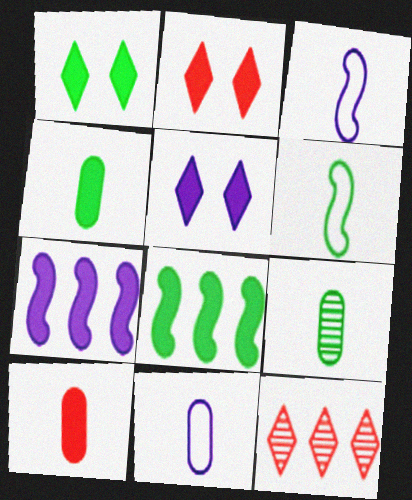[[1, 2, 5], 
[1, 4, 8], 
[1, 7, 10], 
[2, 4, 7], 
[5, 8, 10], 
[9, 10, 11]]